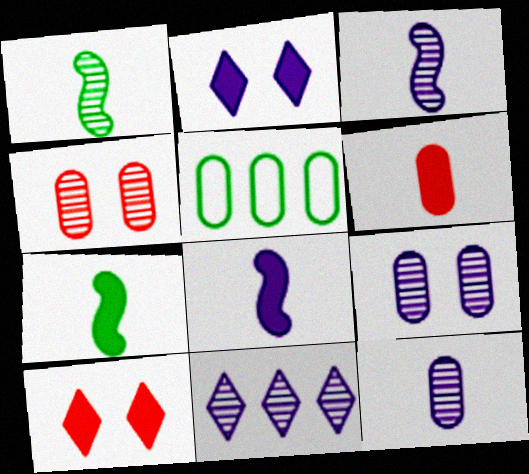[[1, 4, 11], 
[3, 5, 10], 
[3, 9, 11], 
[5, 6, 9]]